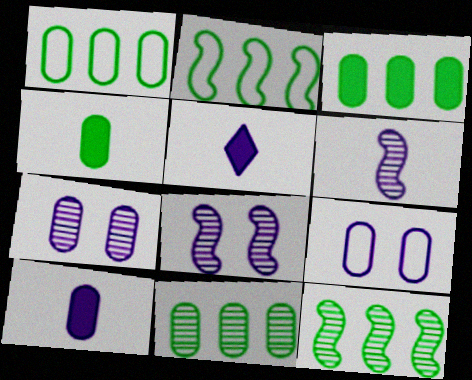[[1, 3, 11]]